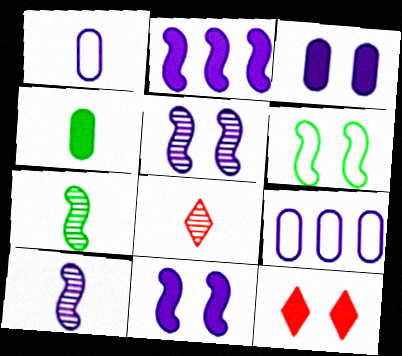[[2, 4, 12], 
[7, 9, 12]]